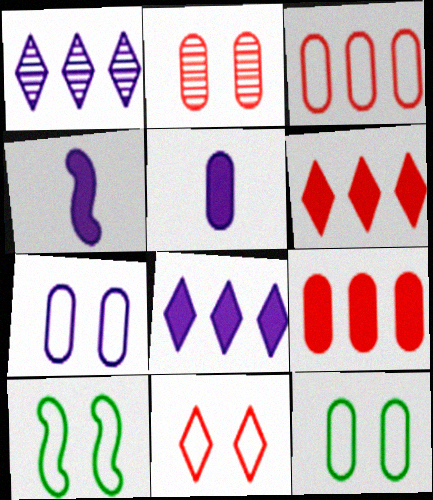[[1, 4, 7], 
[7, 10, 11]]